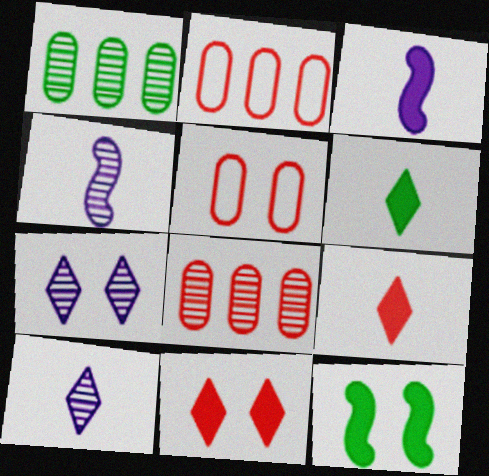[[2, 10, 12], 
[5, 7, 12]]